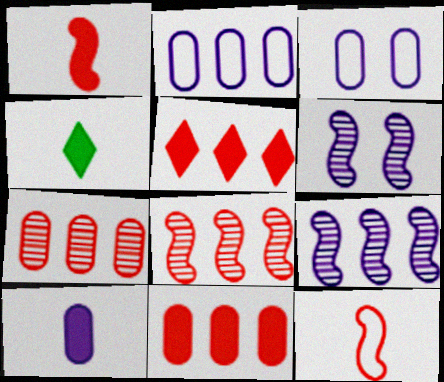[[1, 4, 10], 
[3, 4, 8]]